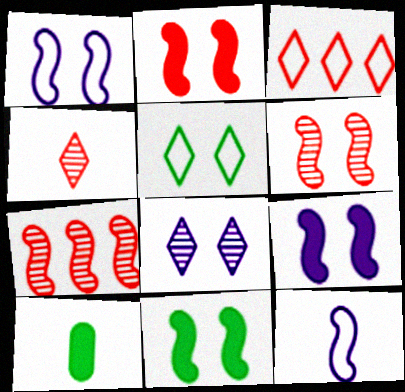[[1, 6, 11], 
[2, 9, 11], 
[4, 10, 12], 
[7, 11, 12]]